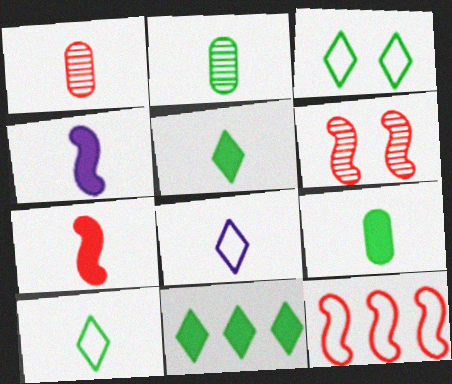[[1, 4, 10], 
[2, 7, 8], 
[6, 7, 12]]